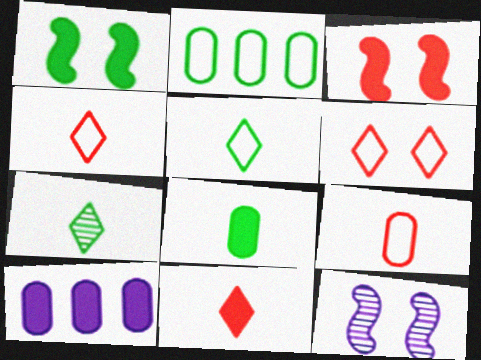[[1, 2, 7], 
[1, 10, 11], 
[2, 11, 12]]